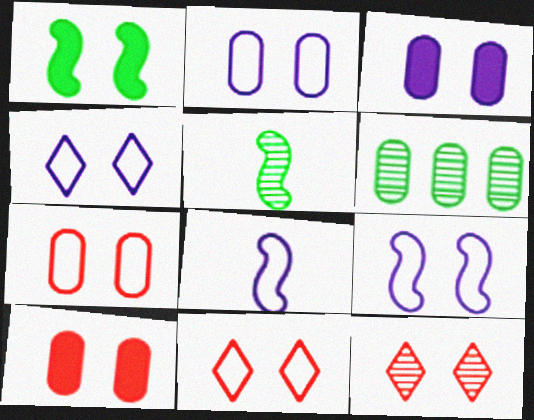[[1, 2, 12], 
[2, 4, 9]]